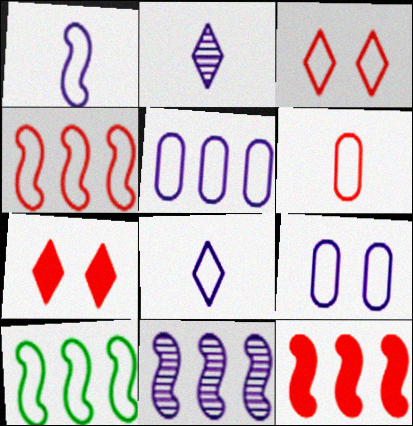[[3, 4, 6], 
[10, 11, 12]]